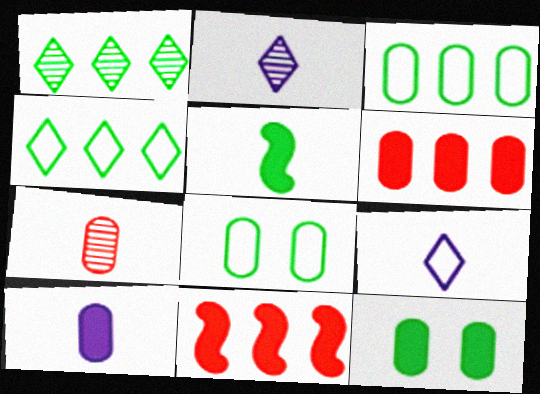[[1, 5, 8], 
[2, 8, 11], 
[5, 7, 9], 
[6, 10, 12]]